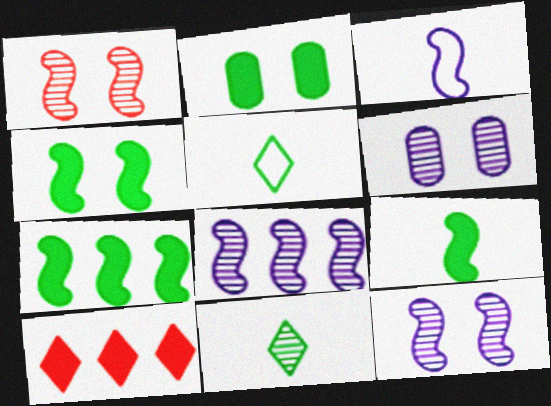[[1, 3, 7], 
[4, 7, 9]]